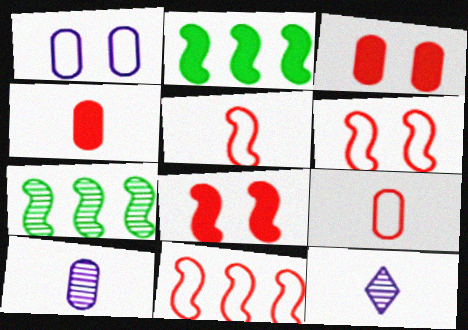[[5, 6, 11]]